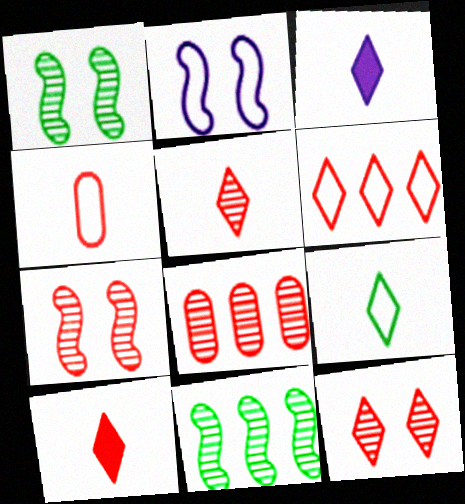[[3, 5, 9], 
[5, 7, 8], 
[6, 10, 12]]